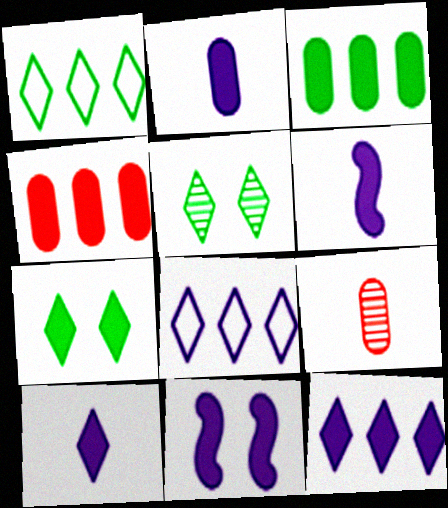[[1, 9, 11], 
[2, 6, 10], 
[2, 11, 12], 
[4, 6, 7]]